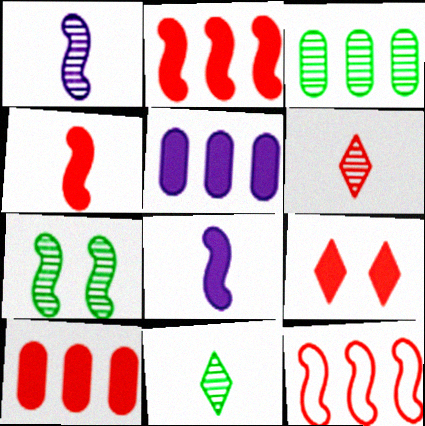[[3, 7, 11], 
[4, 9, 10], 
[7, 8, 12]]